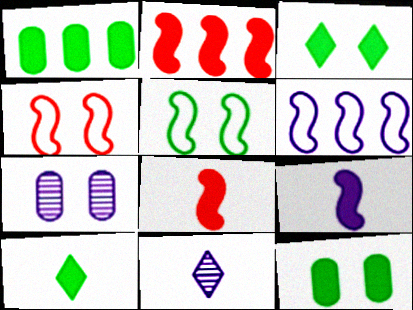[[1, 4, 11], 
[3, 4, 7]]